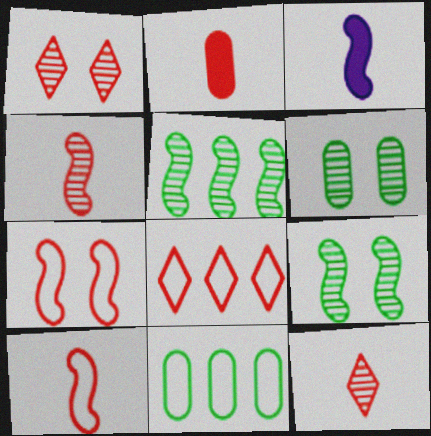[[1, 3, 11], 
[2, 10, 12], 
[3, 5, 7], 
[3, 6, 8]]